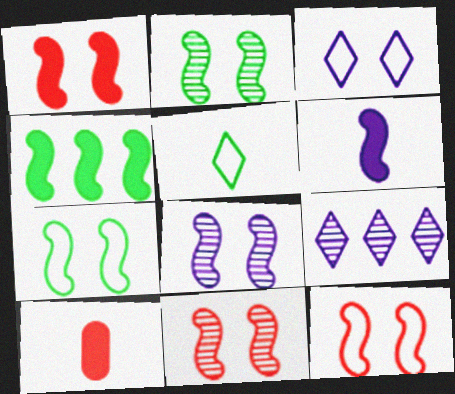[[1, 4, 6], 
[1, 7, 8], 
[1, 11, 12], 
[2, 8, 11], 
[7, 9, 10]]